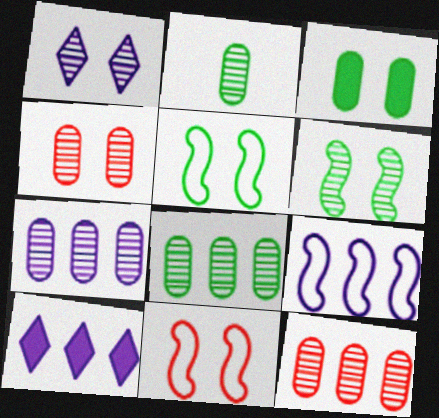[[1, 3, 11], 
[1, 4, 6], 
[2, 4, 7], 
[2, 10, 11], 
[7, 8, 12], 
[7, 9, 10]]